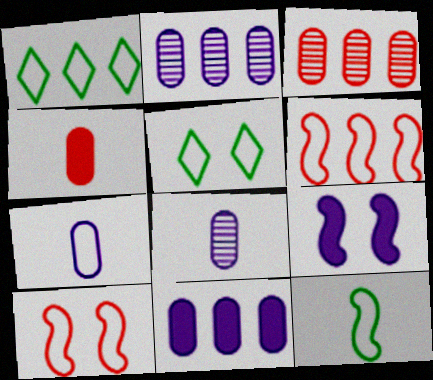[[1, 7, 10], 
[5, 6, 7]]